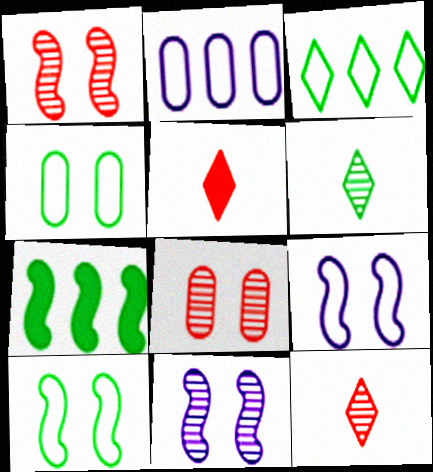[[4, 6, 7]]